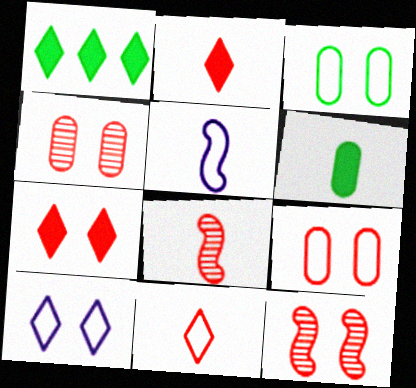[[1, 4, 5], 
[7, 9, 12]]